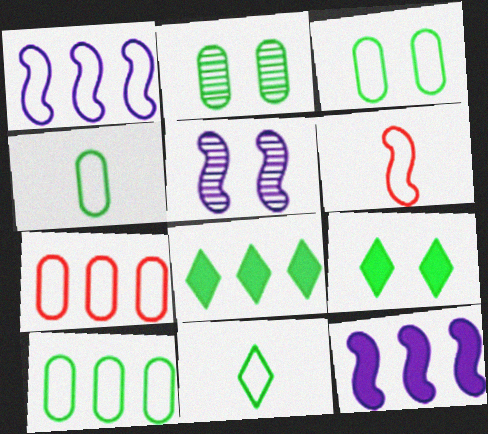[[3, 4, 10]]